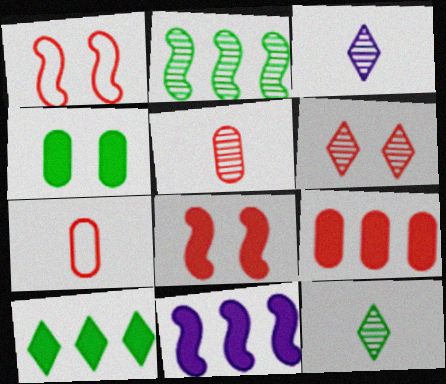[[9, 10, 11]]